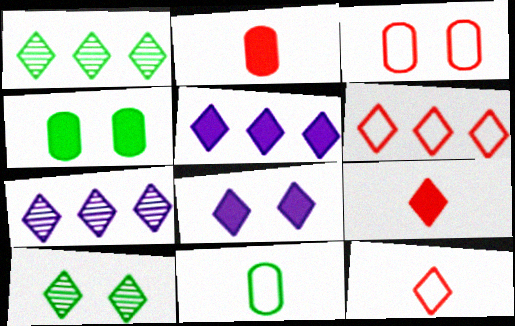[[1, 5, 6], 
[1, 8, 12], 
[5, 10, 12]]